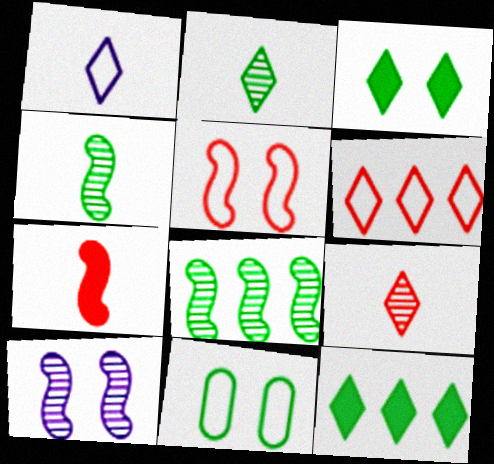[[4, 11, 12]]